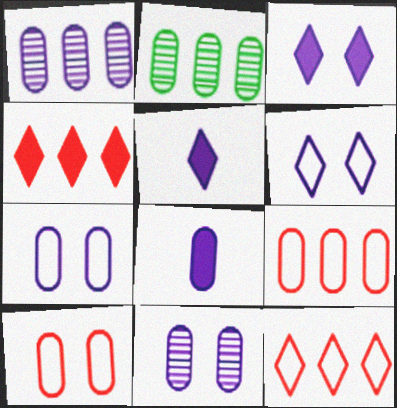[[1, 7, 8], 
[2, 8, 10]]